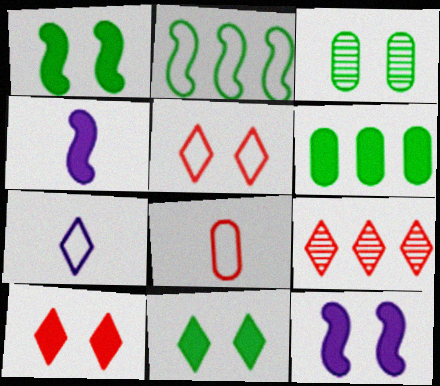[[3, 5, 12], 
[4, 6, 10], 
[7, 9, 11]]